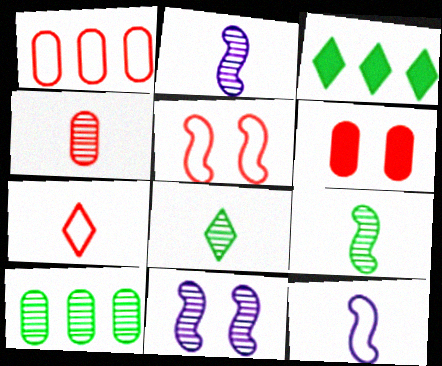[[1, 4, 6], 
[1, 5, 7], 
[2, 4, 8]]